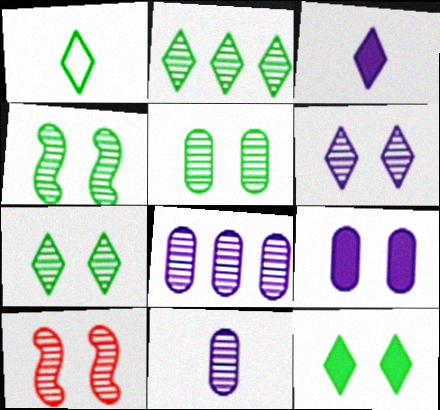[[1, 2, 12], 
[2, 10, 11], 
[4, 5, 7], 
[5, 6, 10]]